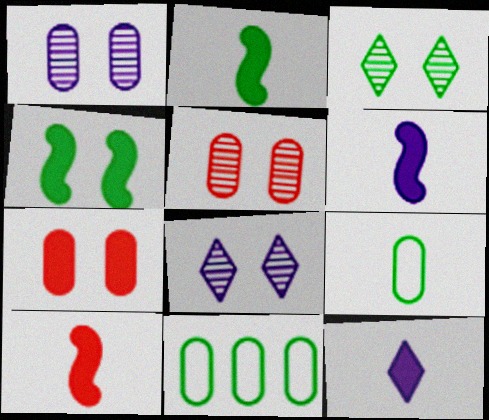[[2, 3, 11], 
[2, 6, 10], 
[8, 10, 11]]